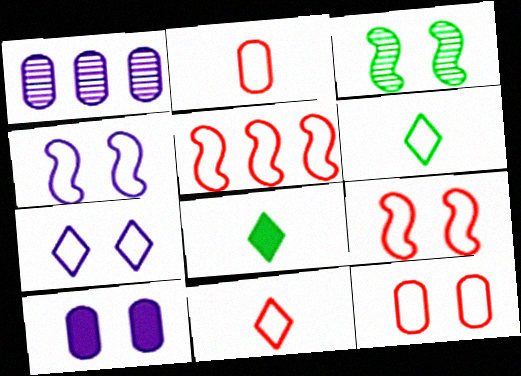[[1, 8, 9], 
[5, 11, 12]]